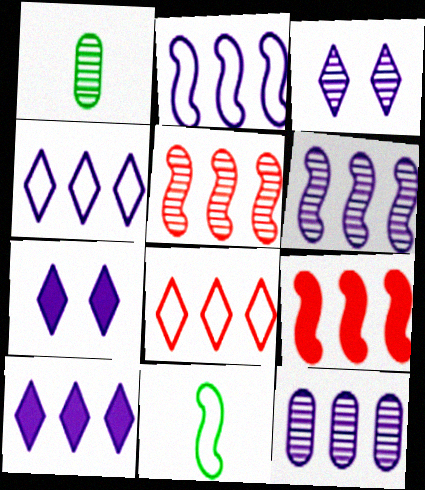[[1, 3, 5], 
[2, 10, 12]]